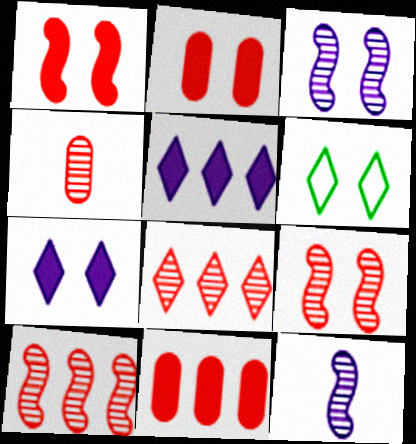[[2, 3, 6], 
[4, 8, 9], 
[6, 11, 12]]